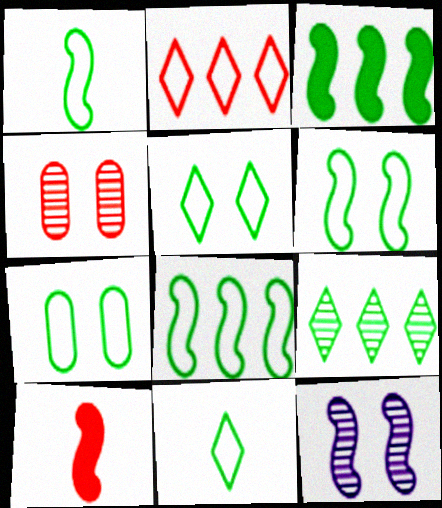[[1, 6, 8], 
[2, 4, 10], 
[5, 6, 7], 
[7, 8, 11], 
[8, 10, 12]]